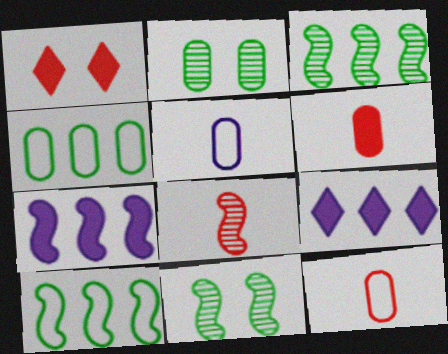[[1, 3, 5], 
[9, 11, 12]]